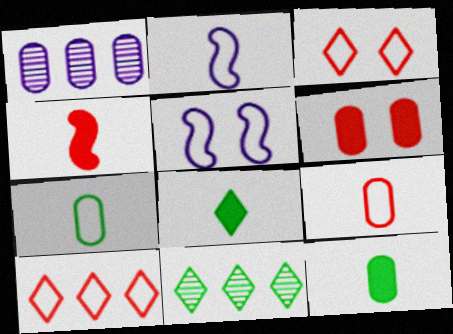[[1, 6, 7], 
[2, 6, 11], 
[5, 7, 10]]